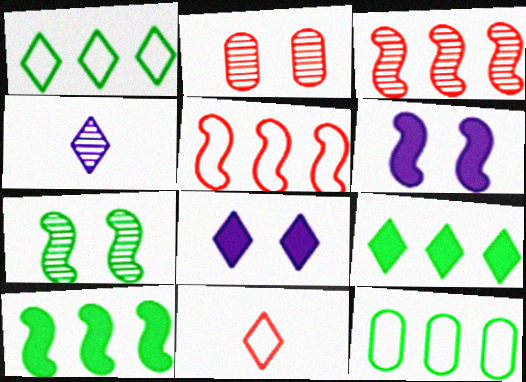[]